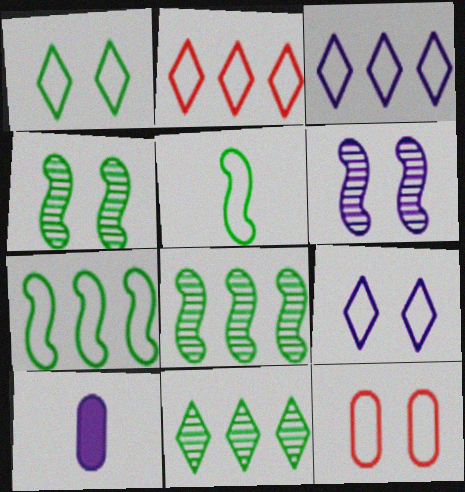[[2, 4, 10], 
[3, 5, 12], 
[3, 6, 10]]